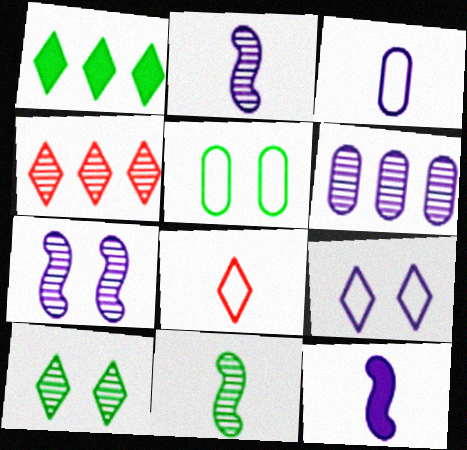[[1, 5, 11], 
[4, 5, 12], 
[6, 9, 12]]